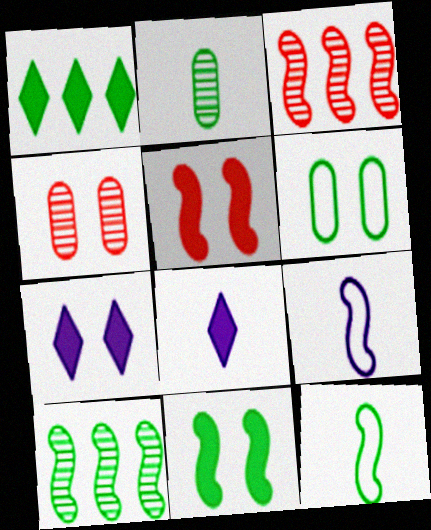[[1, 4, 9], 
[3, 6, 8], 
[3, 9, 11], 
[5, 9, 10], 
[10, 11, 12]]